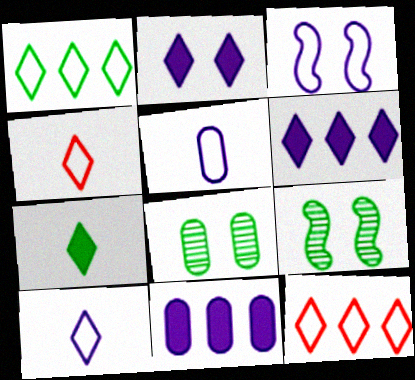[[4, 9, 11]]